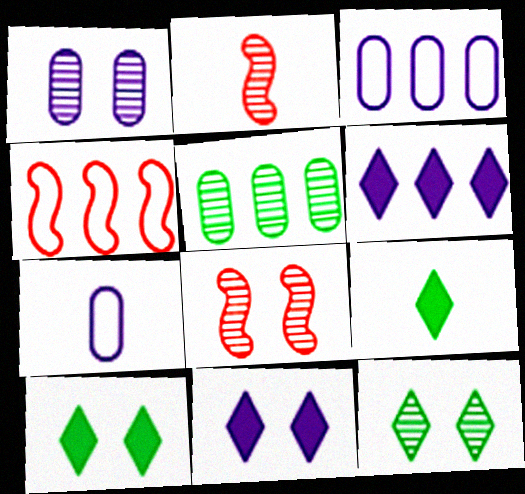[[1, 4, 9], 
[1, 8, 12], 
[2, 3, 10], 
[2, 7, 9], 
[3, 8, 9], 
[4, 5, 6]]